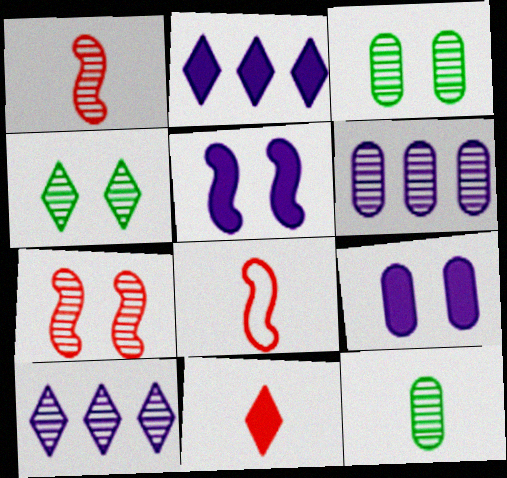[[1, 3, 10], 
[1, 4, 6], 
[2, 3, 8], 
[7, 10, 12]]